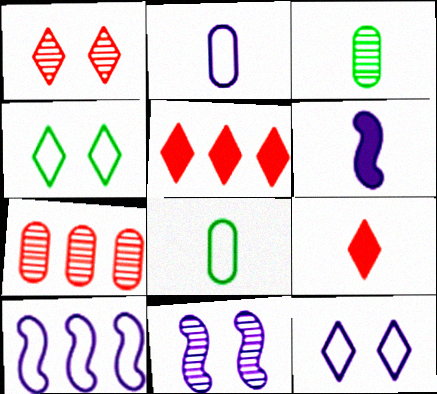[[2, 10, 12], 
[4, 6, 7], 
[5, 8, 11], 
[6, 10, 11]]